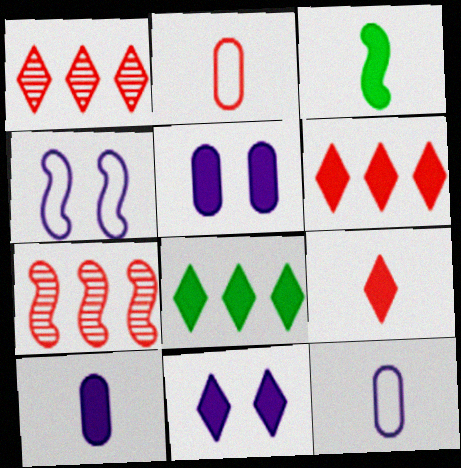[[3, 4, 7], 
[3, 5, 6], 
[3, 9, 10], 
[8, 9, 11]]